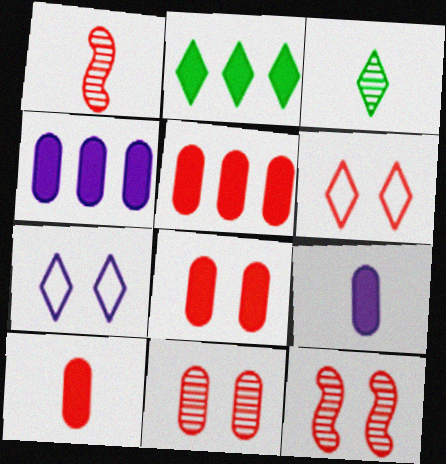[[1, 5, 6], 
[5, 8, 10], 
[6, 8, 12]]